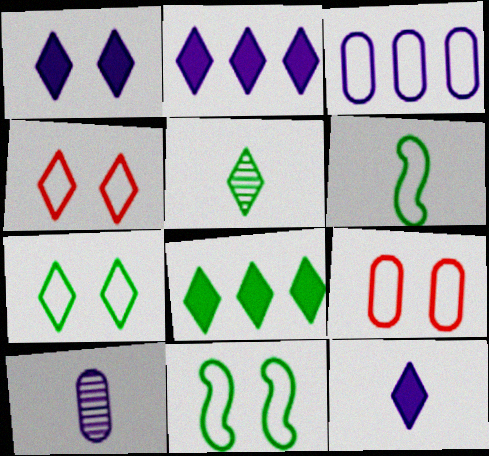[[1, 2, 12], 
[2, 4, 5], 
[3, 4, 6], 
[5, 7, 8]]